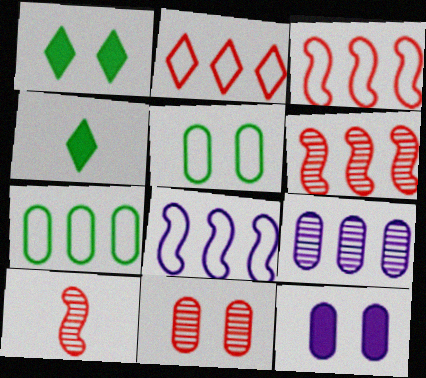[[2, 7, 8], 
[4, 8, 11], 
[5, 11, 12]]